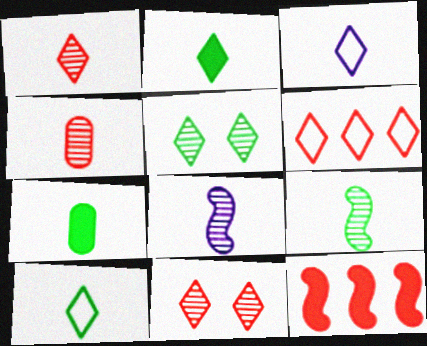[[1, 2, 3], 
[7, 9, 10]]